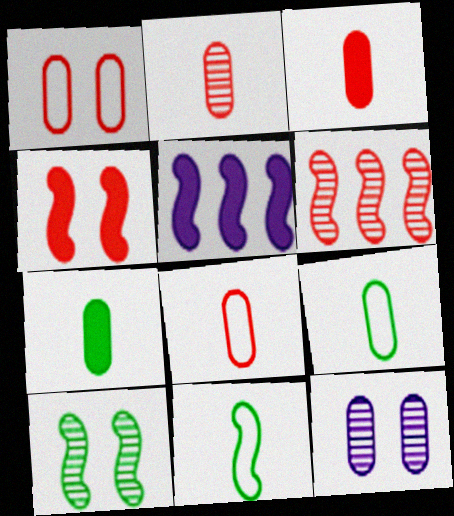[[2, 3, 8]]